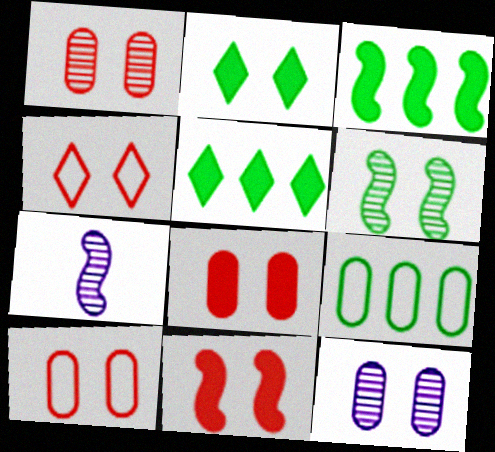[[1, 4, 11], 
[1, 8, 10], 
[5, 7, 10]]